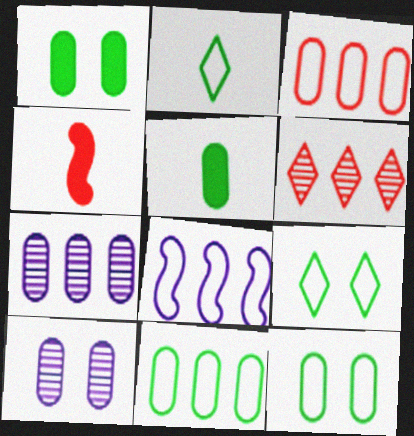[[3, 5, 10], 
[4, 7, 9]]